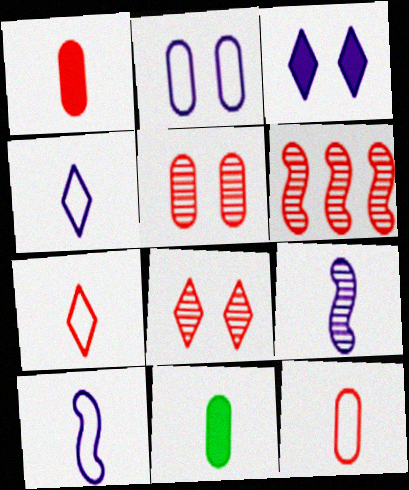[[7, 9, 11]]